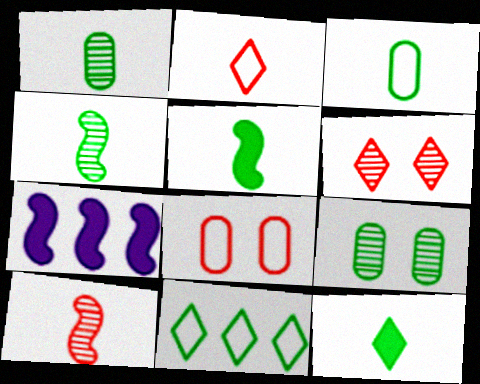[[2, 7, 9], 
[3, 4, 12], 
[3, 6, 7], 
[5, 9, 11]]